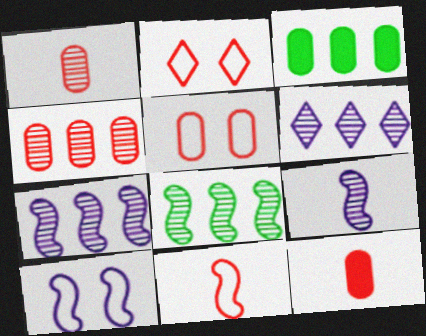[[2, 3, 9], 
[4, 5, 12], 
[4, 6, 8]]